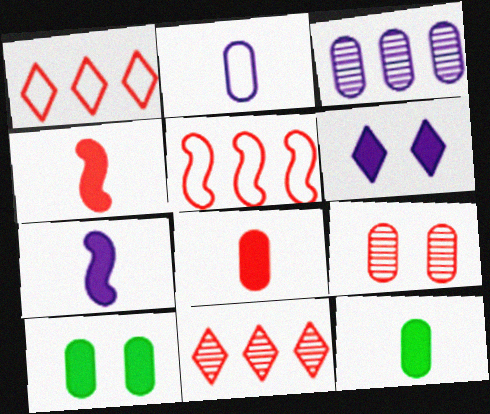[[1, 4, 9]]